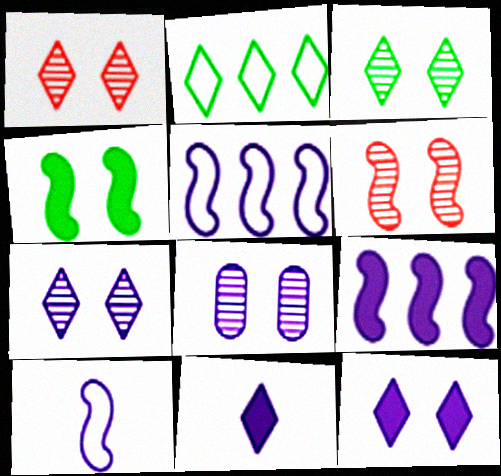[[1, 2, 11], 
[1, 3, 7], 
[3, 6, 8], 
[5, 8, 11]]